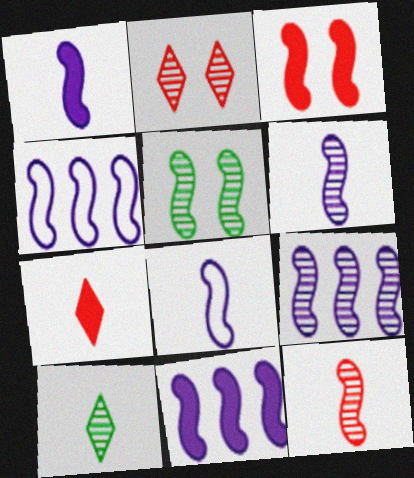[[1, 6, 8], 
[4, 9, 11], 
[5, 9, 12]]